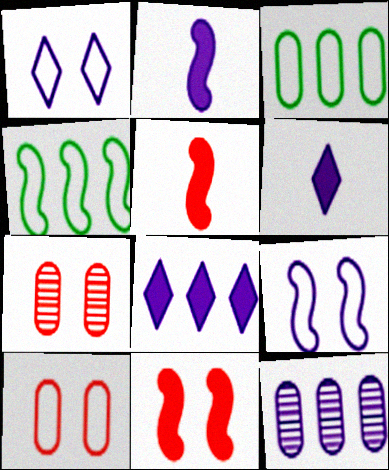[[1, 2, 12], 
[4, 6, 7], 
[6, 9, 12]]